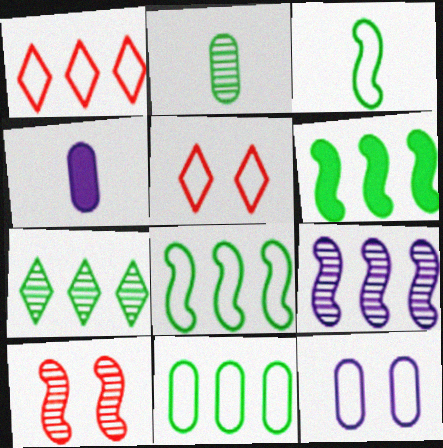[[1, 3, 12], 
[6, 7, 11]]